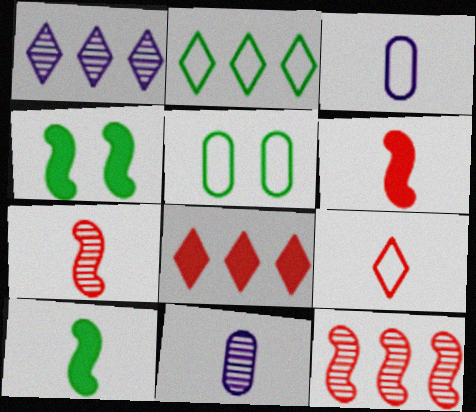[[1, 2, 8], 
[1, 5, 6], 
[9, 10, 11]]